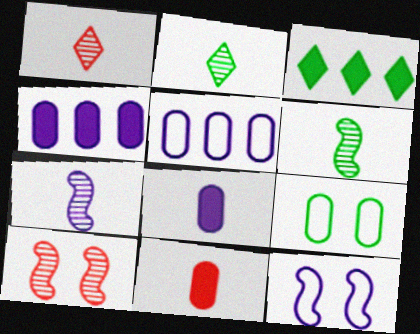[[3, 6, 9]]